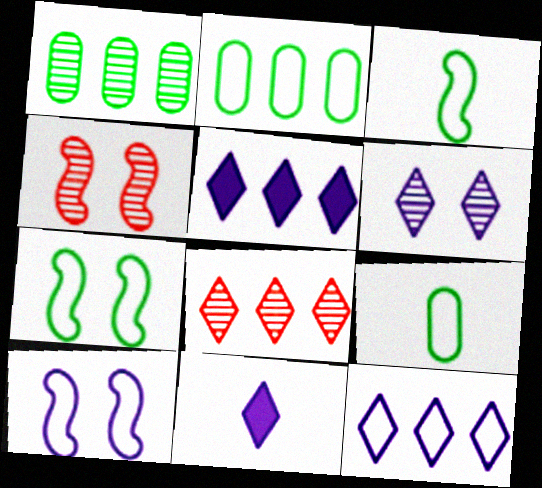[[2, 4, 11], 
[4, 5, 9], 
[6, 11, 12]]